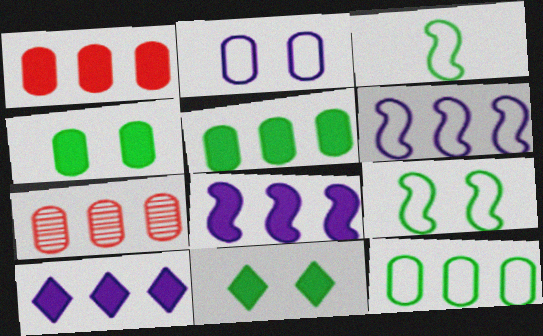[]